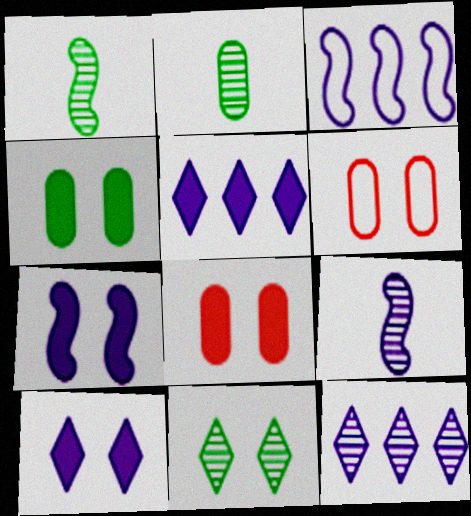[[1, 5, 6], 
[3, 7, 9], 
[6, 7, 11]]